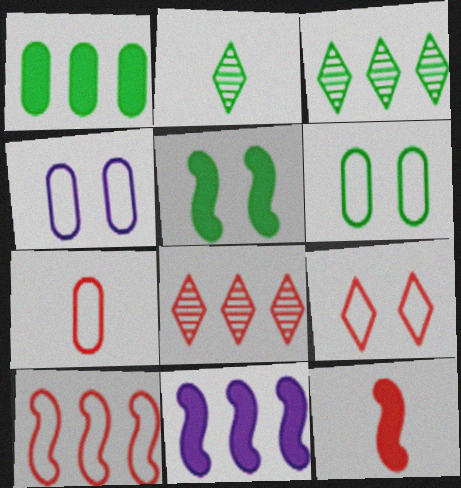[[3, 4, 12], 
[5, 11, 12], 
[7, 9, 10]]